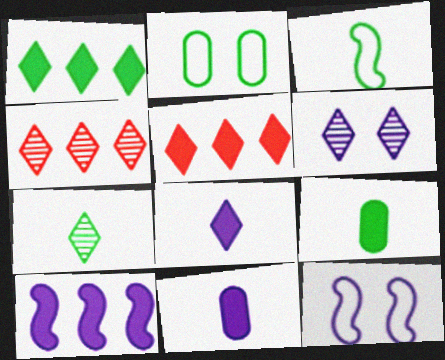[[3, 7, 9], 
[4, 6, 7], 
[4, 9, 12]]